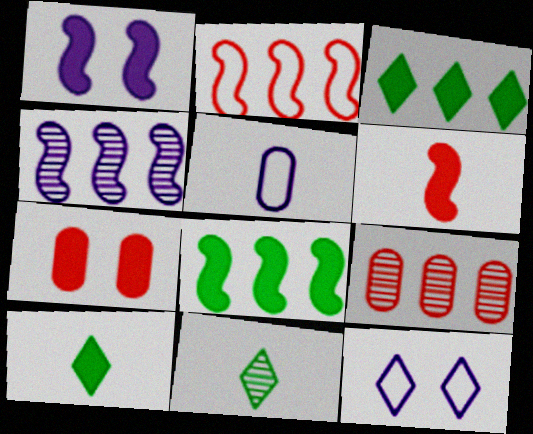[[1, 6, 8], 
[2, 4, 8], 
[5, 6, 11]]